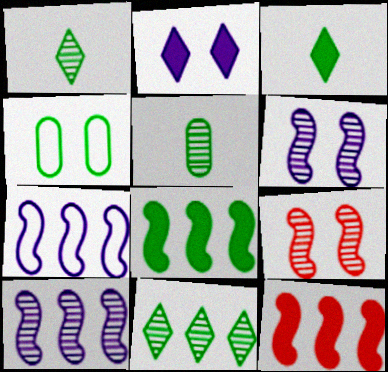[[1, 4, 8], 
[2, 4, 9]]